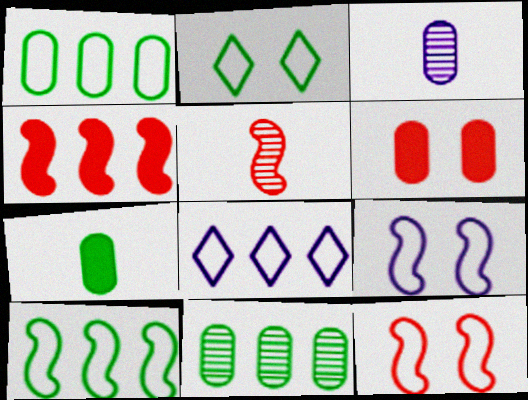[[1, 3, 6], 
[2, 3, 4], 
[4, 5, 12], 
[4, 8, 11]]